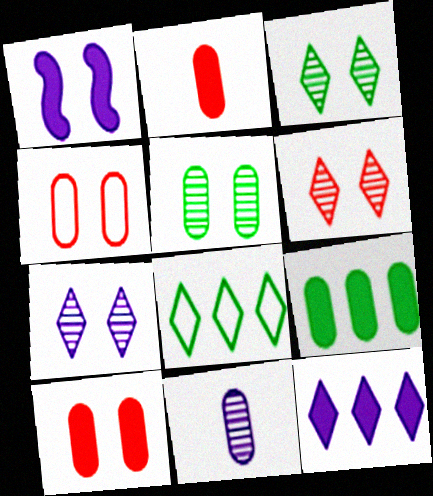[[1, 3, 4], 
[3, 6, 7], 
[4, 9, 11]]